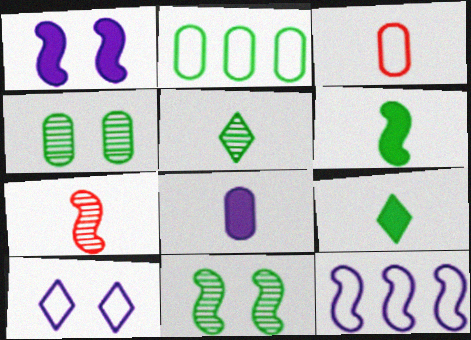[[2, 9, 11]]